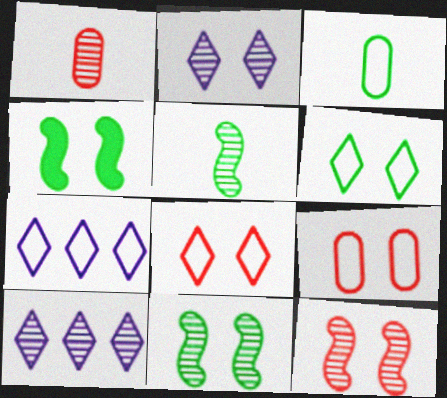[[1, 4, 7], 
[1, 10, 11], 
[2, 4, 9]]